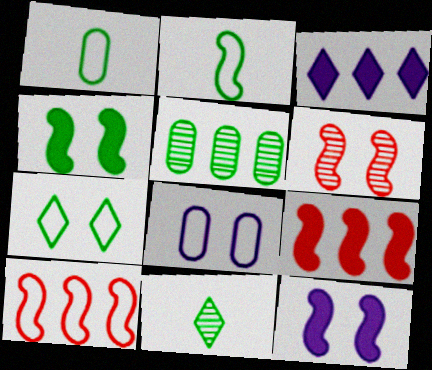[[1, 3, 6], 
[3, 5, 10], 
[8, 9, 11]]